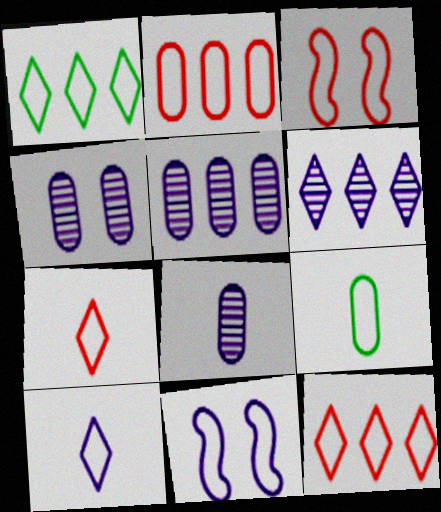[[2, 3, 7], 
[4, 5, 8], 
[9, 11, 12]]